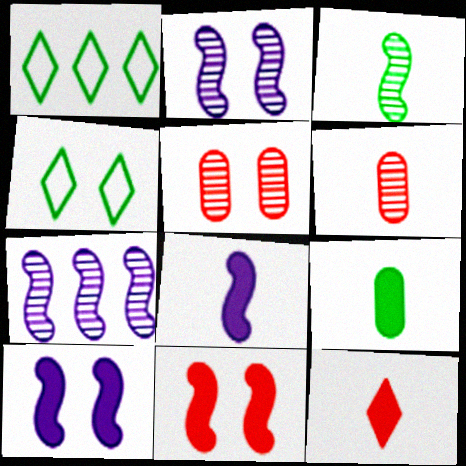[[1, 5, 8], 
[1, 6, 10], 
[4, 5, 10], 
[8, 9, 12]]